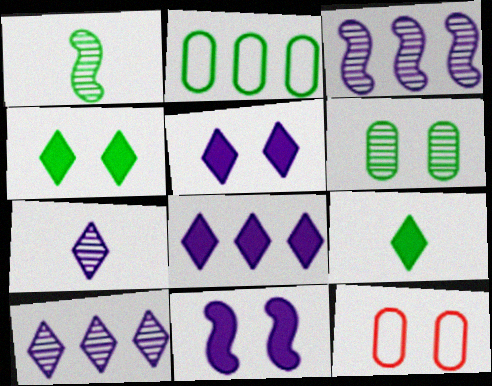[[1, 2, 4], 
[1, 8, 12], 
[3, 9, 12]]